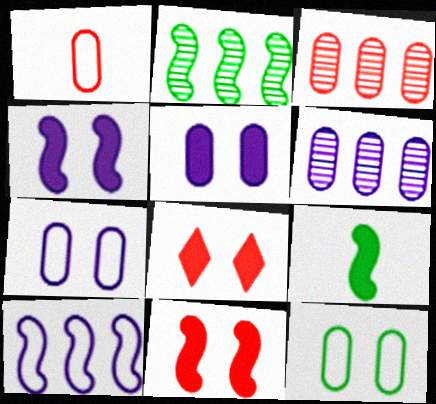[]